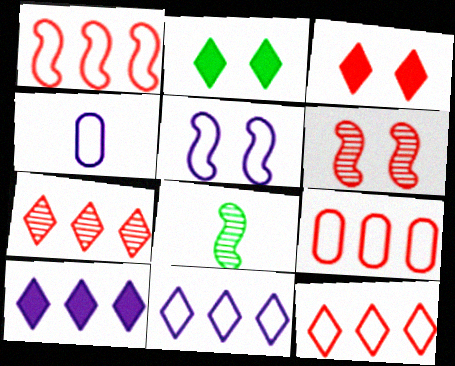[[1, 9, 12], 
[4, 5, 11]]